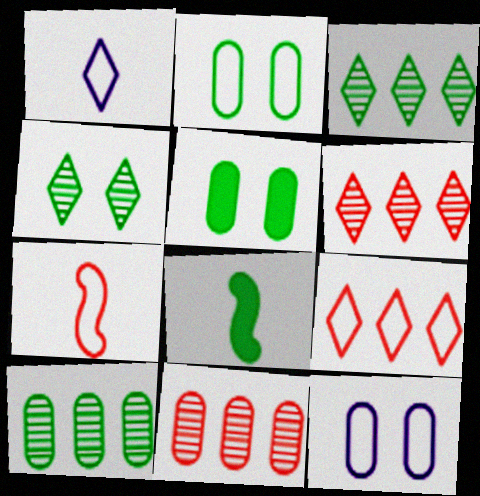[[2, 3, 8], 
[6, 8, 12]]